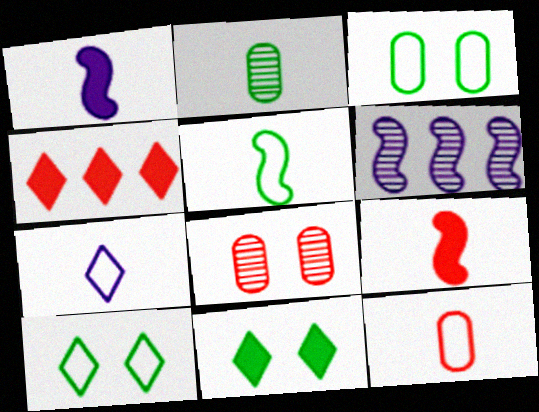[[2, 7, 9], 
[5, 7, 12], 
[6, 11, 12]]